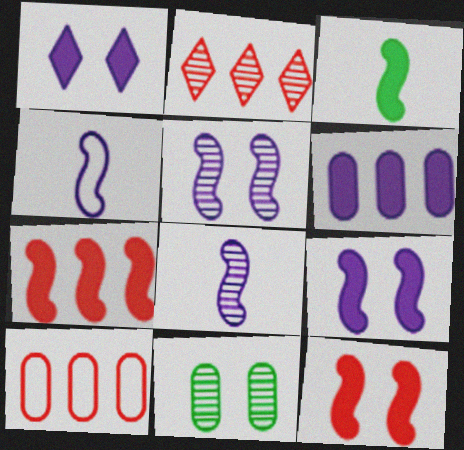[[2, 7, 10], 
[2, 8, 11], 
[3, 7, 9]]